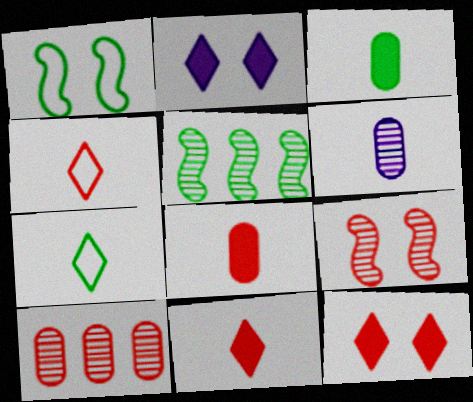[]